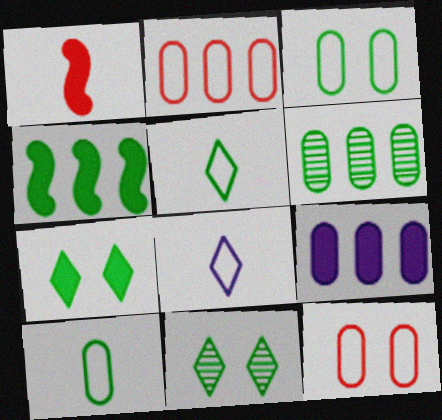[[1, 7, 9], 
[2, 6, 9], 
[4, 10, 11]]